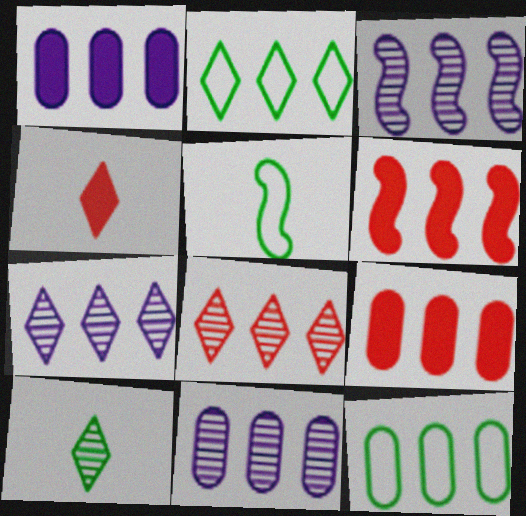[[2, 3, 9], 
[2, 6, 11], 
[3, 7, 11], 
[6, 7, 12], 
[9, 11, 12]]